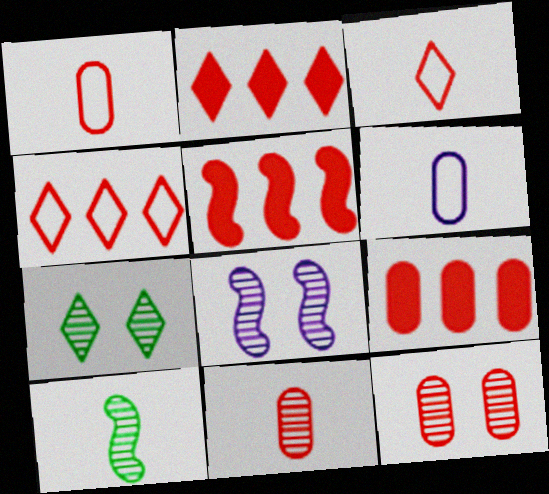[[1, 9, 12], 
[2, 5, 9], 
[3, 5, 12], 
[5, 6, 7], 
[7, 8, 12]]